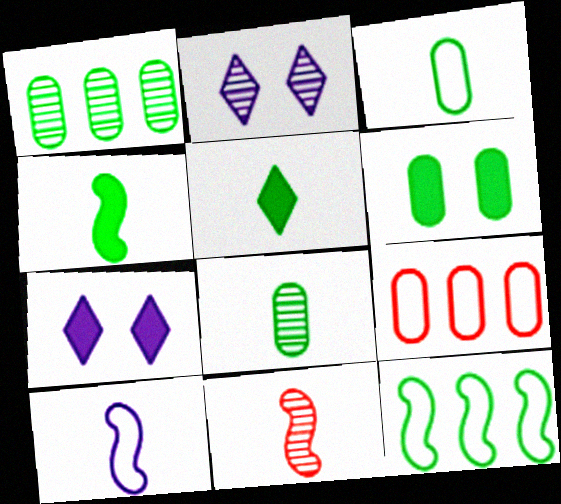[[1, 2, 11], 
[1, 3, 6], 
[2, 4, 9], 
[4, 10, 11]]